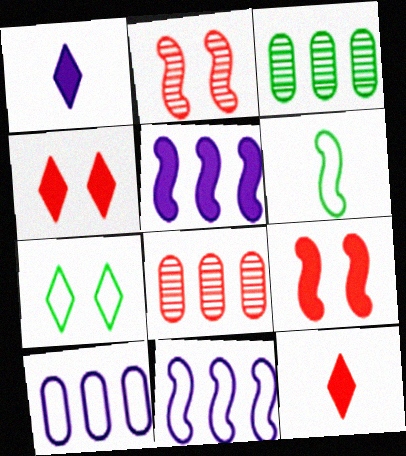[[2, 5, 6]]